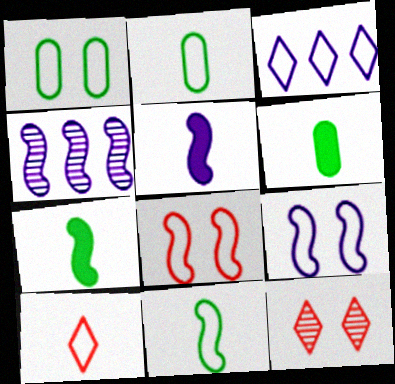[[2, 3, 8], 
[4, 5, 9], 
[4, 7, 8]]